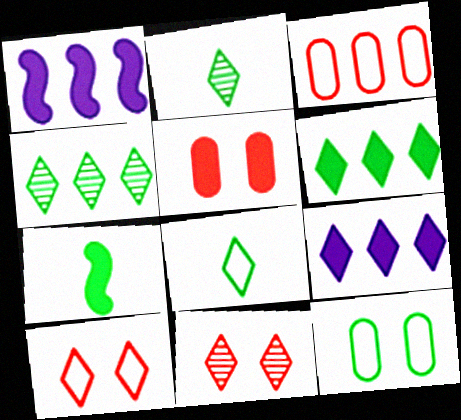[[1, 3, 4], 
[2, 9, 10], 
[4, 7, 12], 
[5, 7, 9], 
[8, 9, 11]]